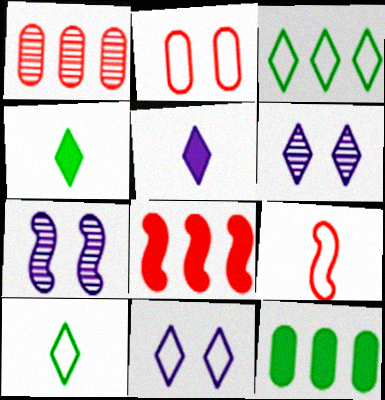[[6, 9, 12]]